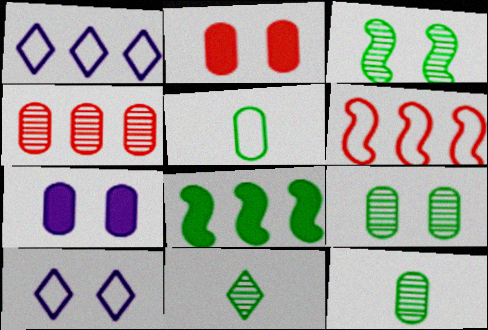[[1, 4, 8], 
[2, 3, 10], 
[4, 5, 7], 
[5, 6, 10], 
[6, 7, 11]]